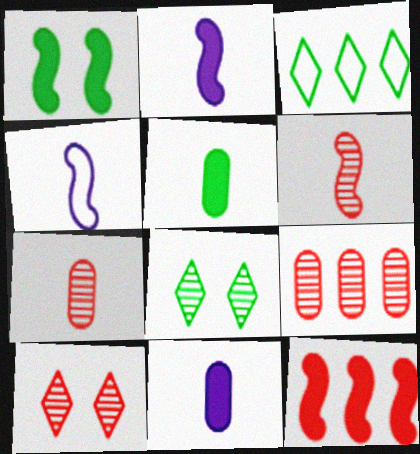[[1, 2, 12], 
[6, 9, 10]]